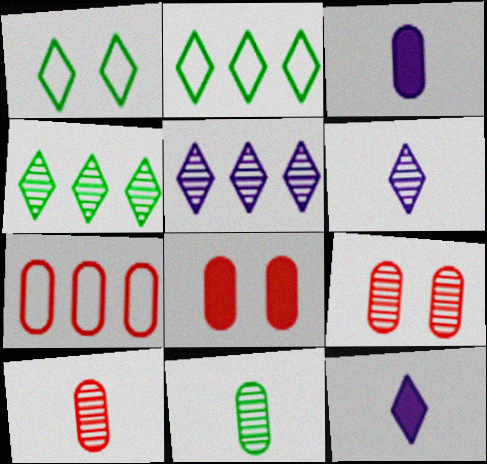[[7, 8, 10]]